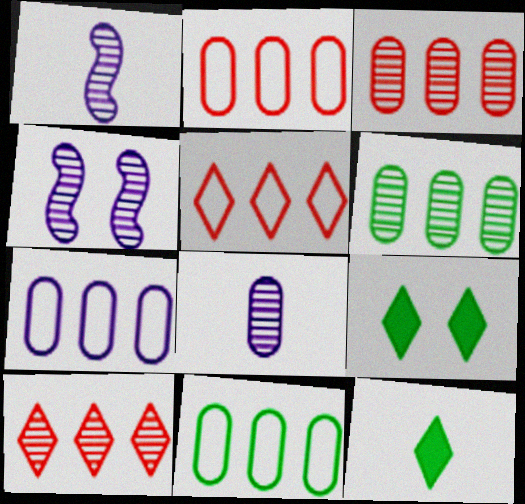[[1, 2, 9], 
[2, 4, 12], 
[2, 7, 11]]